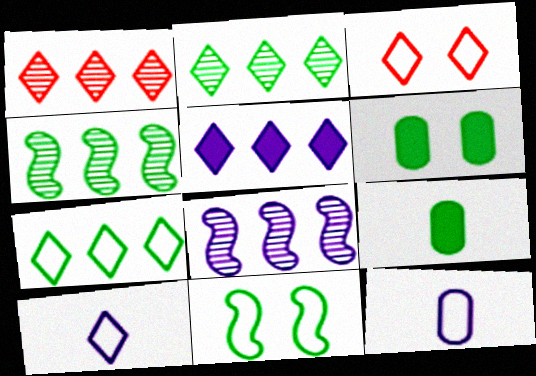[[1, 5, 7], 
[2, 9, 11], 
[3, 7, 10], 
[3, 8, 9]]